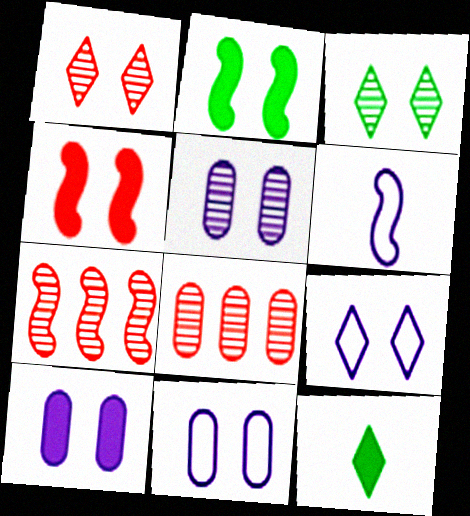[[1, 2, 11], 
[2, 6, 7], 
[3, 4, 11], 
[5, 10, 11], 
[7, 11, 12]]